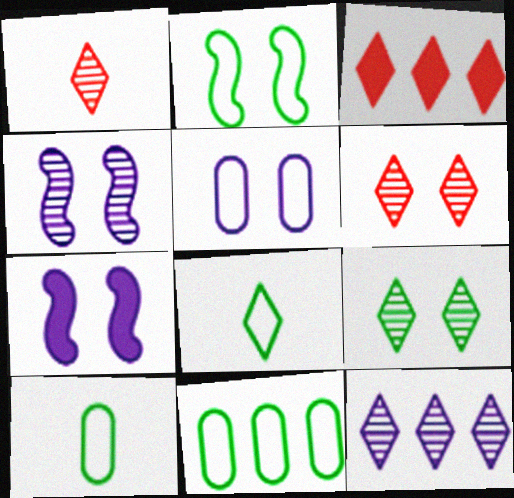[[1, 7, 11], 
[1, 9, 12], 
[2, 8, 11], 
[3, 4, 10]]